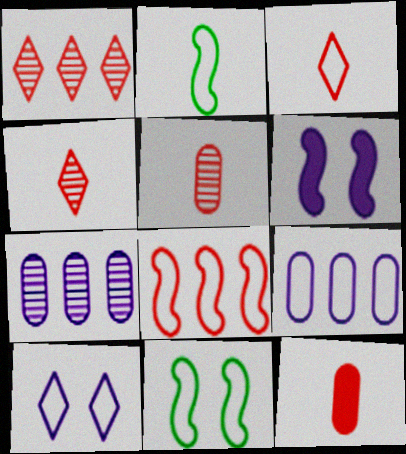[[3, 9, 11]]